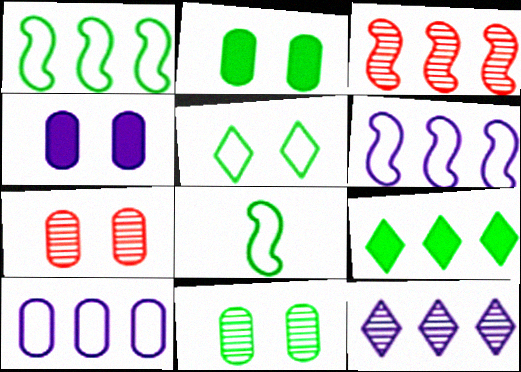[[3, 9, 10], 
[8, 9, 11]]